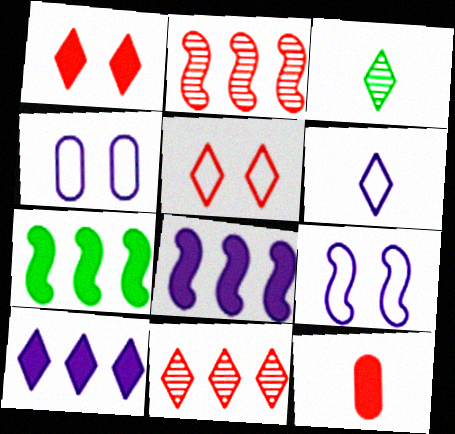[[2, 5, 12], 
[3, 5, 10]]